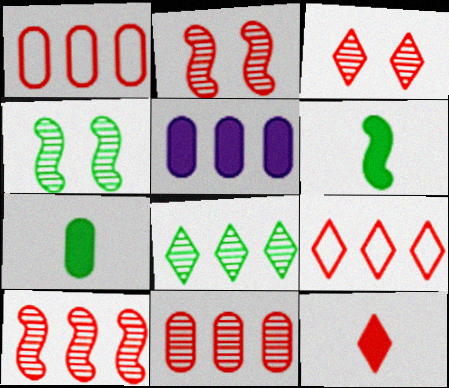[[1, 2, 12], 
[3, 9, 12]]